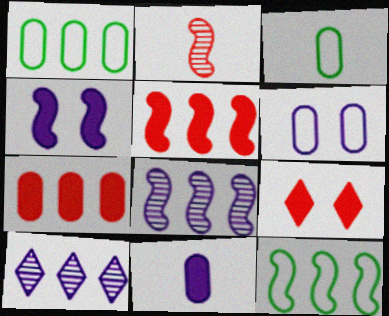[[1, 5, 10], 
[2, 4, 12], 
[3, 8, 9], 
[5, 8, 12], 
[7, 10, 12]]